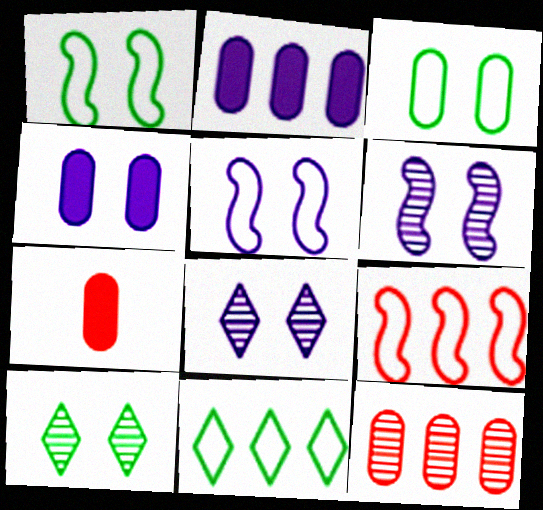[[4, 5, 8], 
[6, 7, 11]]